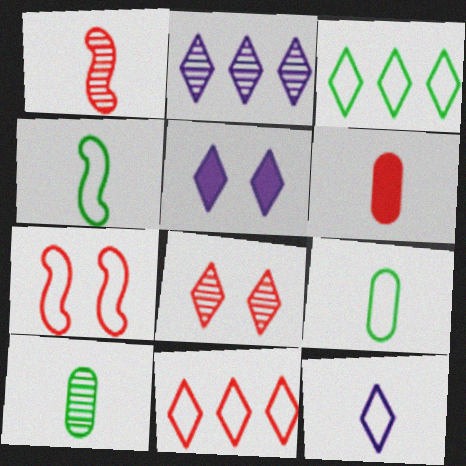[[2, 5, 12]]